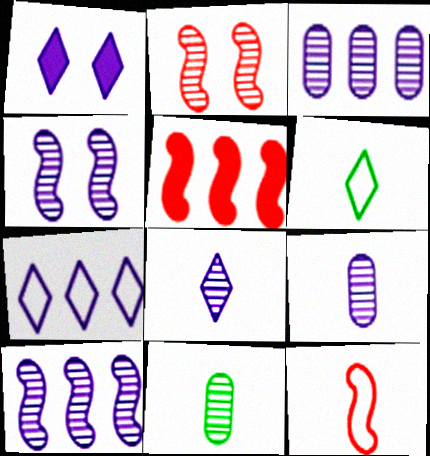[[1, 7, 8], 
[2, 5, 12], 
[3, 4, 8]]